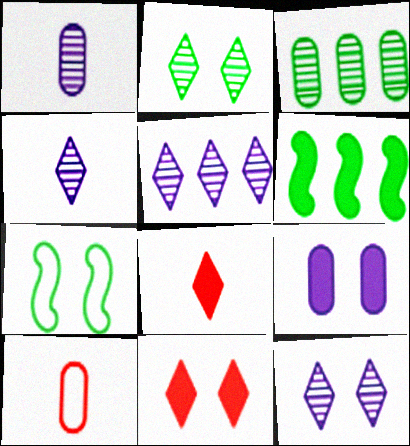[[3, 9, 10], 
[4, 5, 12], 
[6, 8, 9], 
[6, 10, 12]]